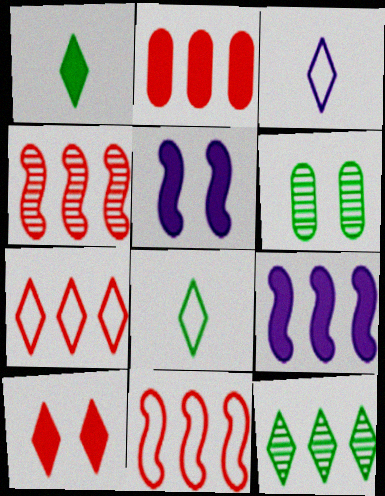[[1, 2, 5], 
[2, 4, 7], 
[3, 10, 12]]